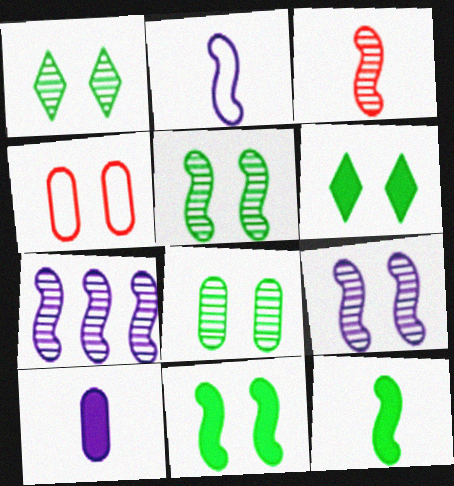[[1, 5, 8], 
[2, 3, 12], 
[3, 5, 7], 
[4, 6, 9]]